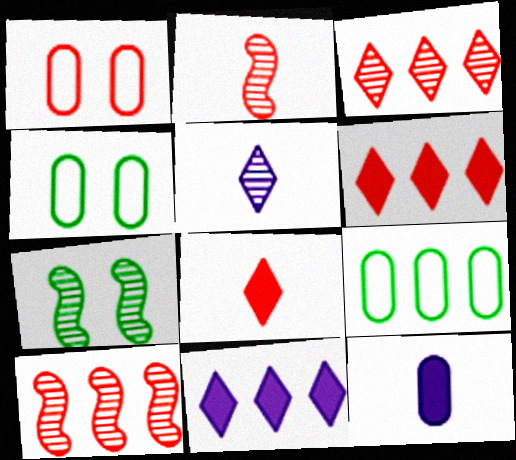[[1, 2, 6], 
[1, 8, 10], 
[2, 4, 11], 
[9, 10, 11]]